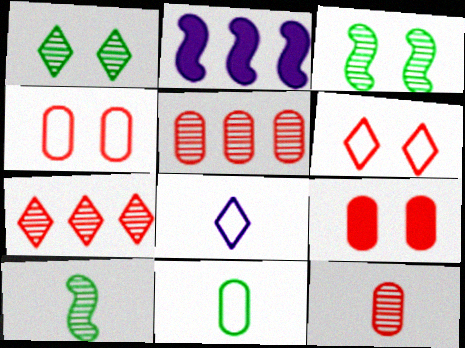[]